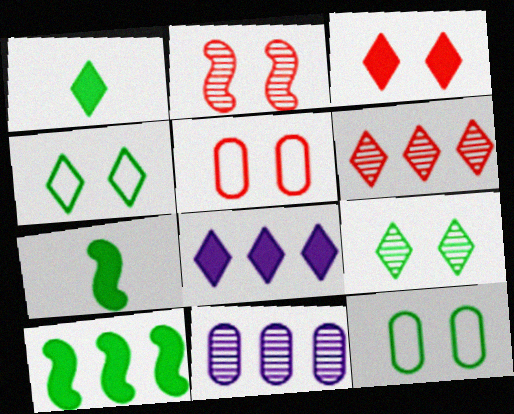[[1, 3, 8], 
[2, 3, 5]]